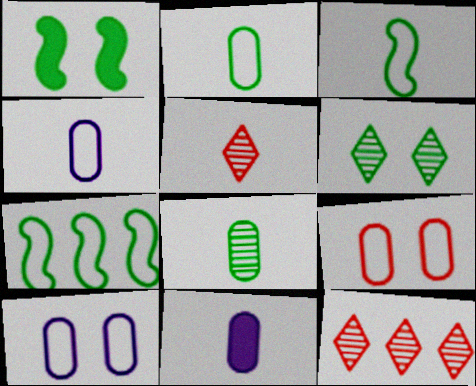[[1, 4, 12], 
[3, 5, 11]]